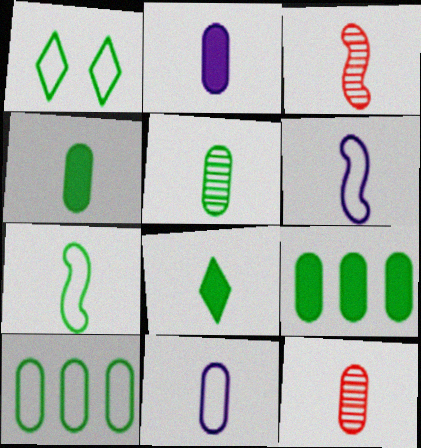[[1, 7, 10], 
[3, 8, 11], 
[4, 11, 12], 
[5, 7, 8], 
[6, 8, 12]]